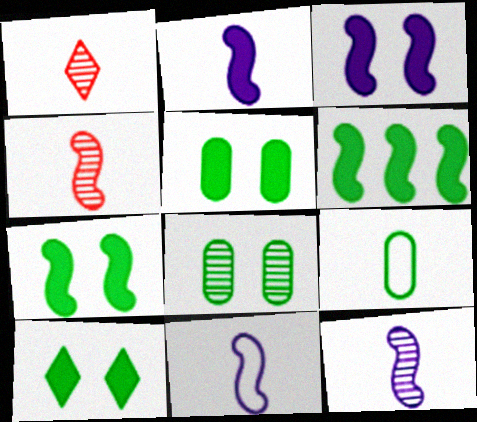[[1, 2, 9], 
[2, 11, 12], 
[5, 7, 10]]